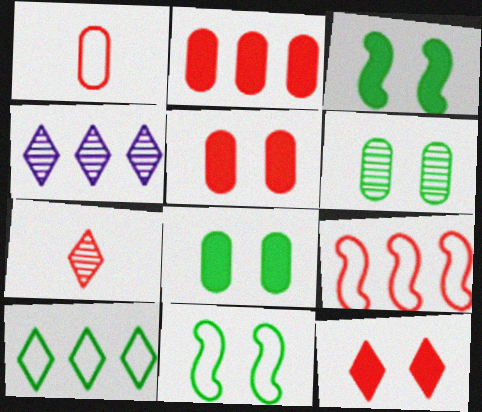[[1, 3, 4], 
[5, 7, 9]]